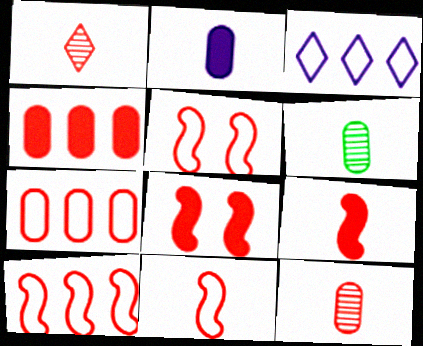[[1, 4, 5], 
[1, 7, 8], 
[3, 6, 8], 
[5, 10, 11]]